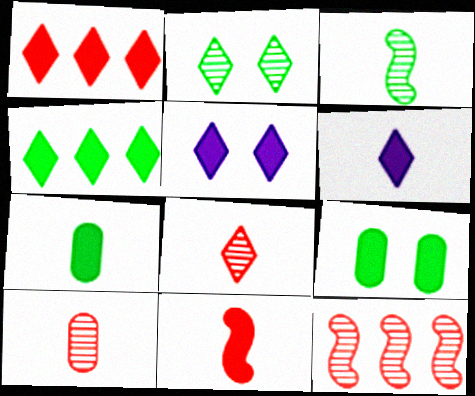[[6, 7, 11]]